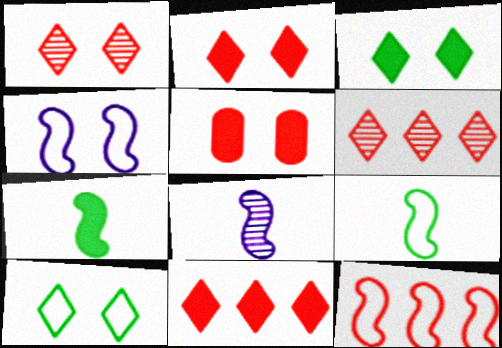[[4, 9, 12]]